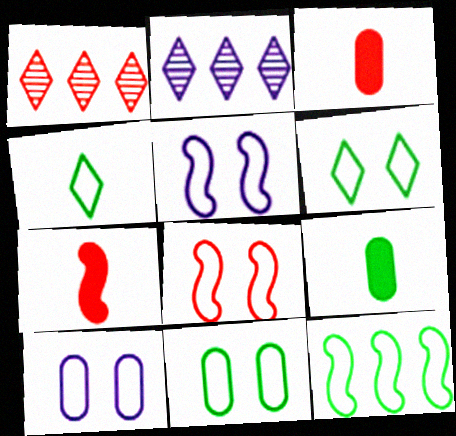[[1, 3, 8], 
[1, 5, 9], 
[2, 7, 11], 
[2, 8, 9], 
[4, 11, 12], 
[6, 8, 10]]